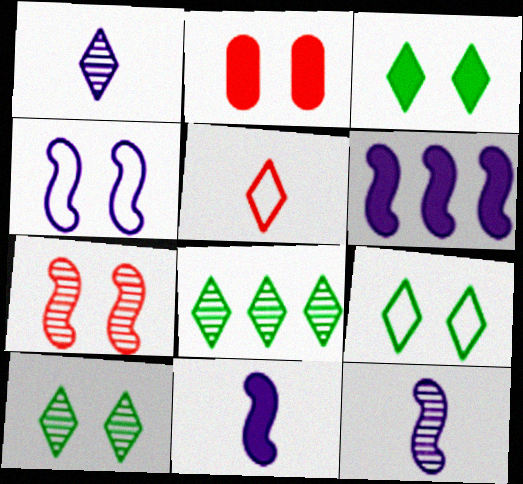[[2, 4, 10], 
[3, 9, 10], 
[4, 6, 12]]